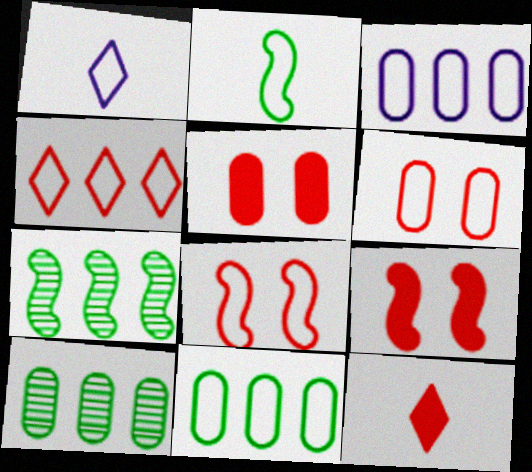[[1, 5, 7], 
[1, 8, 11], 
[1, 9, 10]]